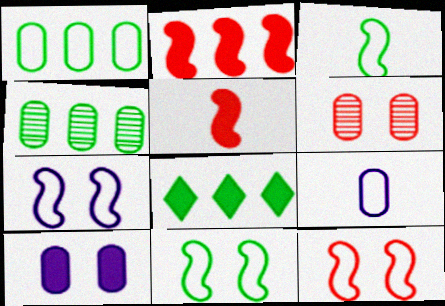[[5, 8, 10], 
[7, 11, 12]]